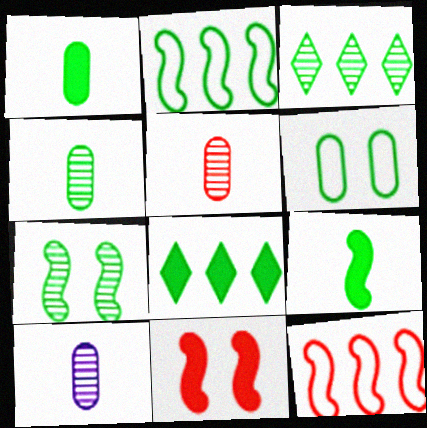[[2, 7, 9], 
[3, 4, 7], 
[3, 6, 9], 
[4, 5, 10]]